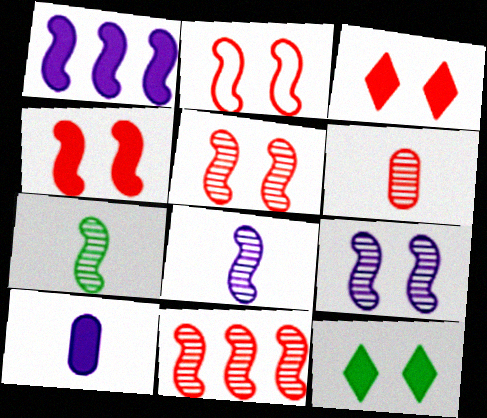[[1, 2, 7], 
[2, 4, 5], 
[7, 9, 11]]